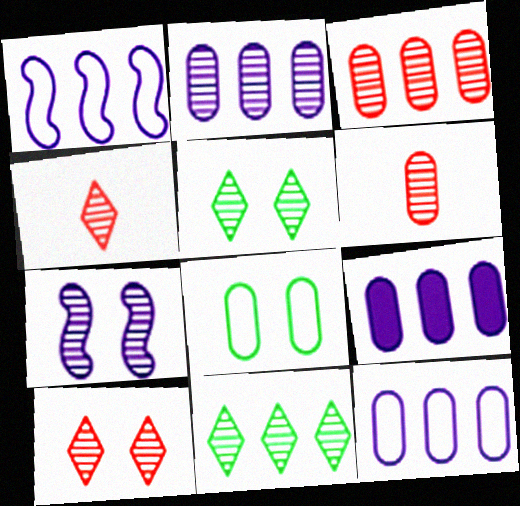[[2, 9, 12], 
[6, 7, 11], 
[6, 8, 9]]